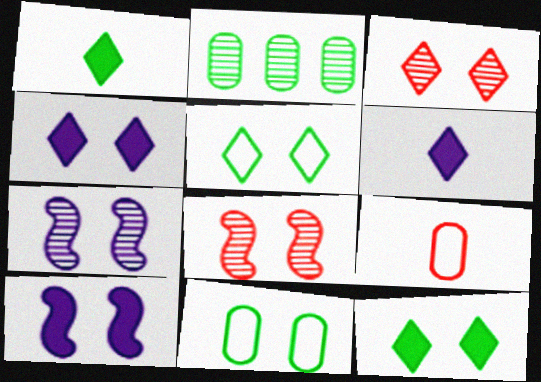[[3, 4, 5], 
[3, 10, 11], 
[4, 8, 11]]